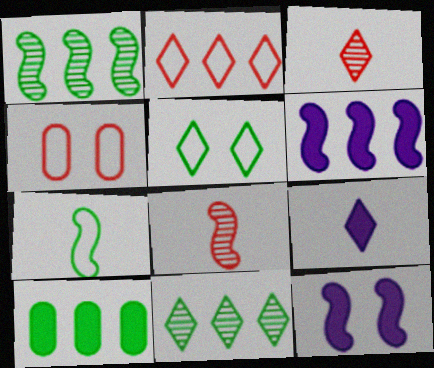[[1, 4, 9]]